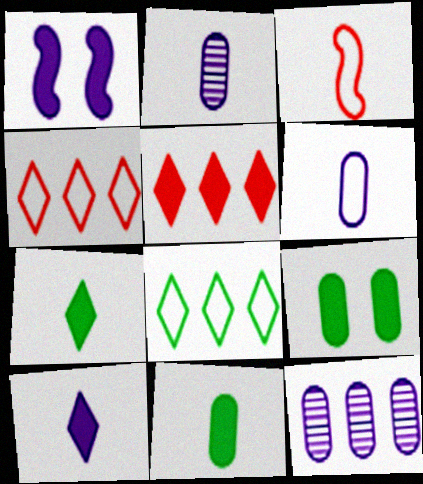[[1, 5, 11], 
[2, 3, 7]]